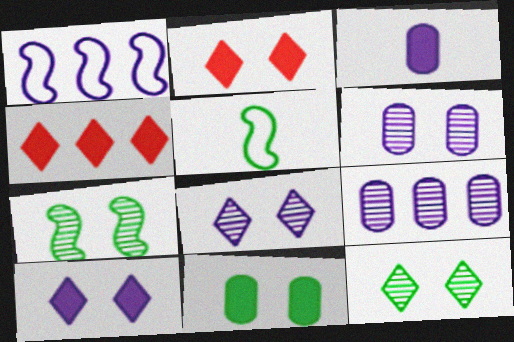[[1, 3, 8], 
[2, 5, 9], 
[4, 5, 6]]